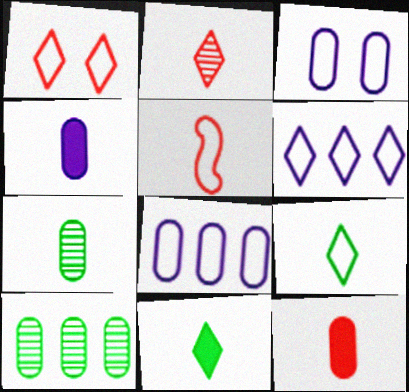[[1, 6, 9], 
[2, 5, 12], 
[3, 10, 12]]